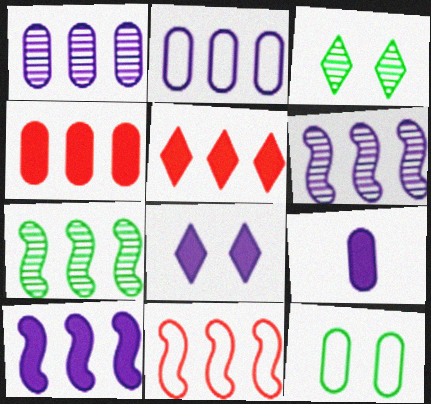[[2, 5, 7], 
[3, 9, 11], 
[7, 10, 11], 
[8, 9, 10]]